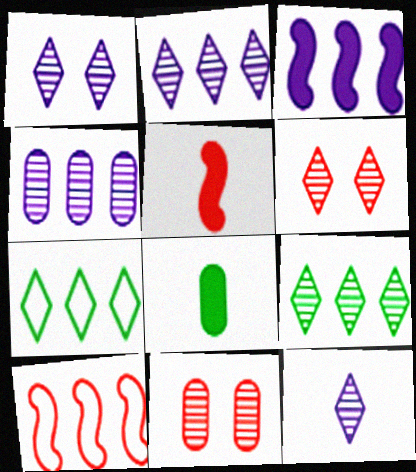[[1, 2, 12], 
[1, 8, 10], 
[6, 9, 12]]